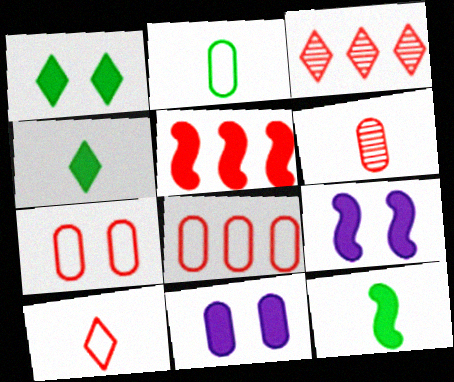[[2, 3, 9], 
[3, 5, 8], 
[4, 5, 11], 
[5, 9, 12]]